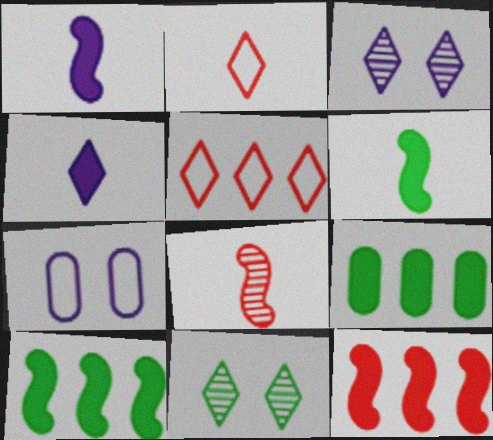[[4, 5, 11]]